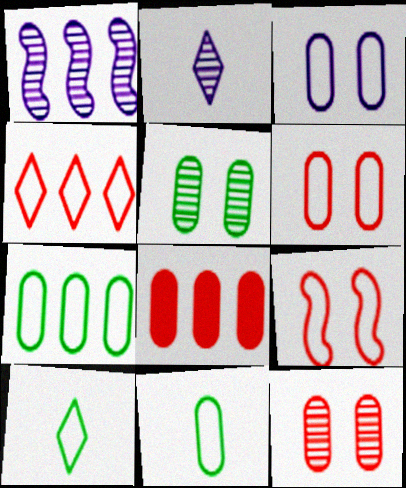[]